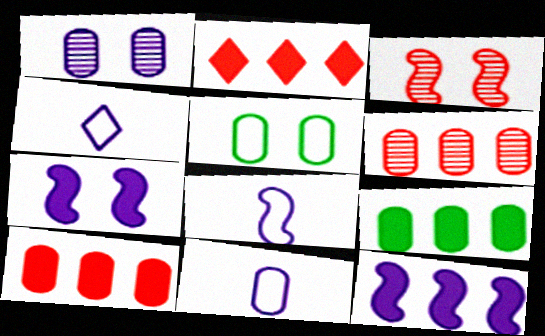[[1, 4, 12], 
[2, 9, 12], 
[3, 4, 9], 
[4, 8, 11]]